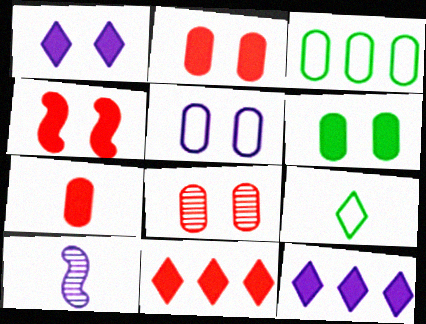[[1, 4, 6], 
[4, 7, 11], 
[5, 6, 8], 
[5, 10, 12], 
[7, 9, 10]]